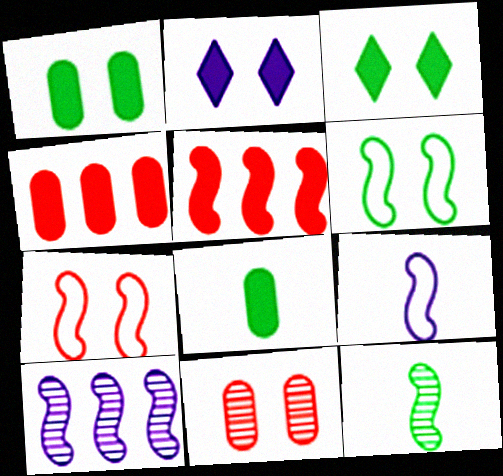[[2, 5, 8], 
[2, 6, 11]]